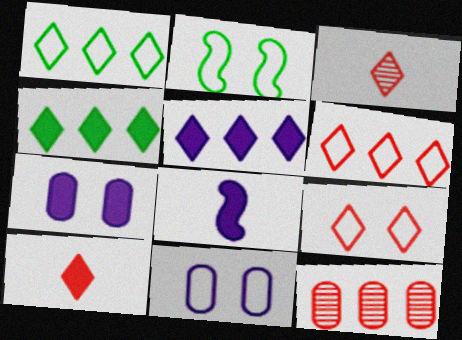[[2, 9, 11], 
[5, 7, 8]]